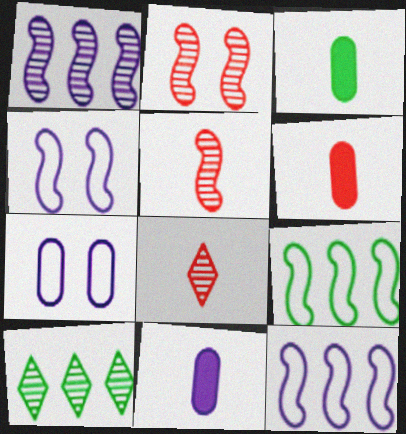[[3, 6, 11], 
[4, 6, 10]]